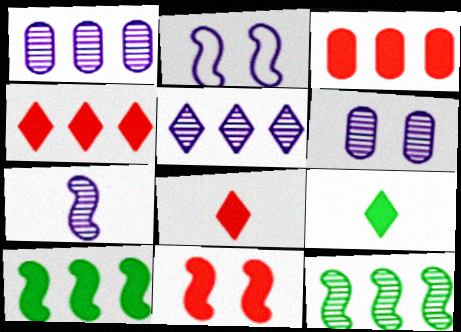[[3, 8, 11], 
[5, 6, 7]]